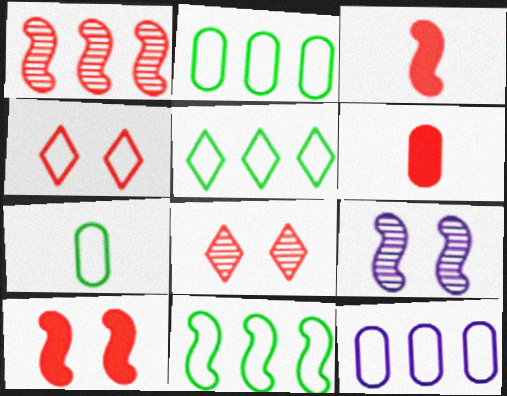[[1, 4, 6], 
[2, 5, 11], 
[3, 9, 11], 
[5, 6, 9]]